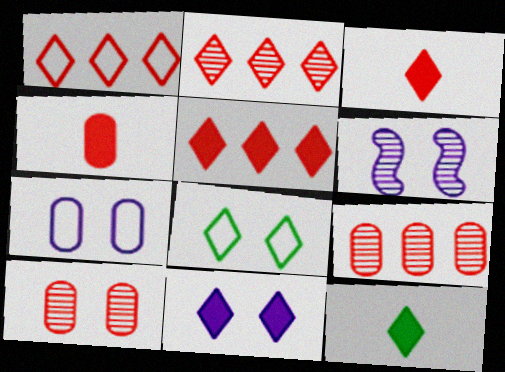[[1, 2, 5], 
[5, 11, 12], 
[6, 7, 11]]